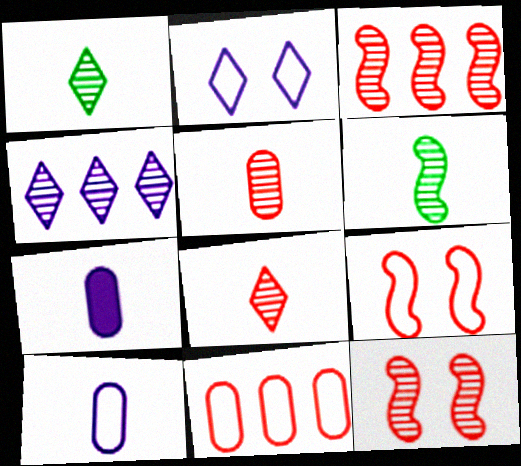[]